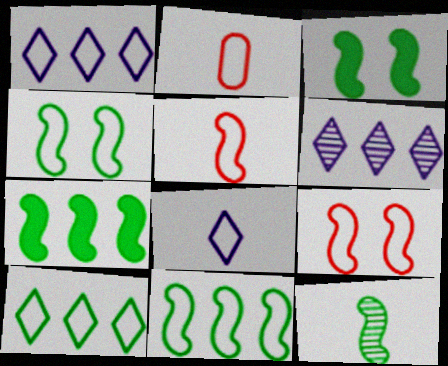[[1, 2, 4], 
[2, 3, 6], 
[3, 11, 12], 
[4, 7, 12]]